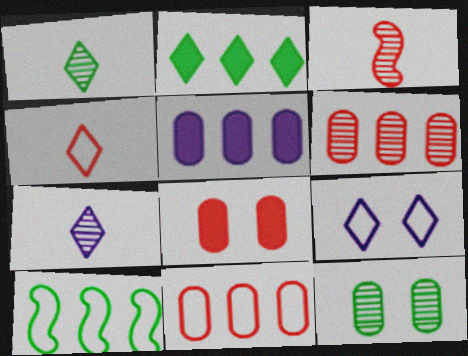[[7, 8, 10]]